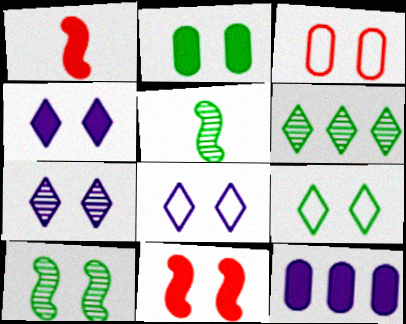[[2, 4, 11], 
[2, 9, 10], 
[3, 4, 10], 
[4, 7, 8]]